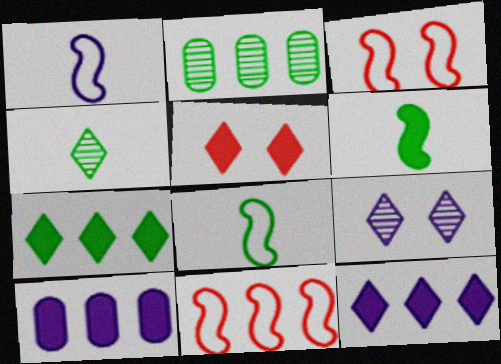[[1, 2, 5], 
[1, 9, 10], 
[2, 11, 12], 
[3, 4, 10], 
[5, 6, 10]]